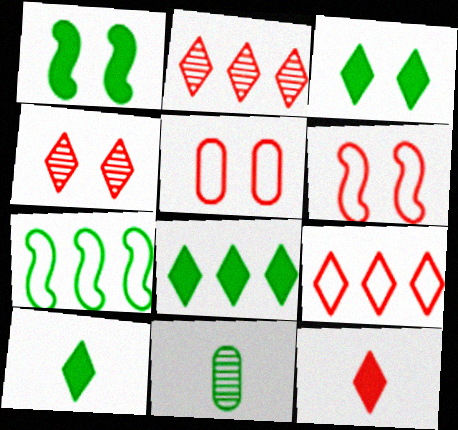[[3, 7, 11], 
[3, 8, 10], 
[4, 9, 12]]